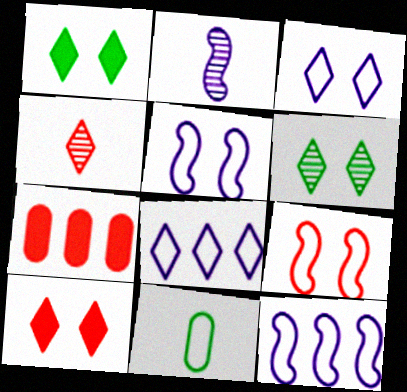[[1, 4, 8], 
[3, 6, 10], 
[4, 7, 9], 
[8, 9, 11]]